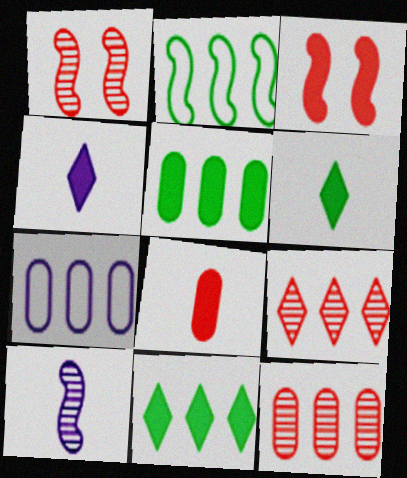[[1, 6, 7], 
[2, 3, 10], 
[3, 4, 5], 
[5, 7, 12]]